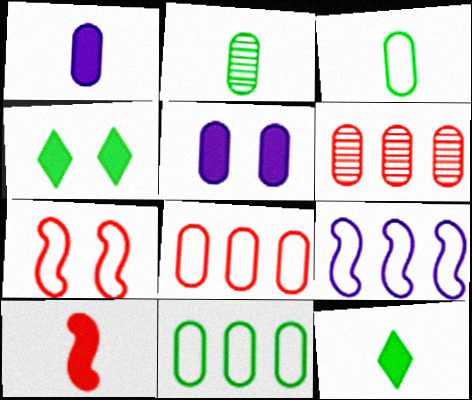[[1, 10, 12], 
[2, 5, 8], 
[3, 5, 6]]